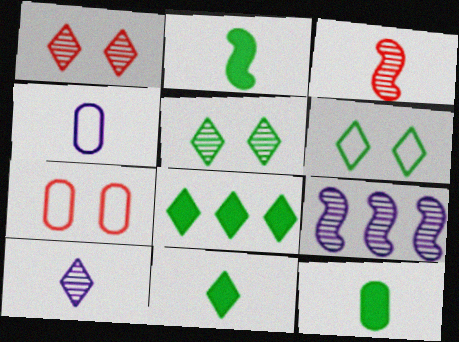[[2, 11, 12], 
[3, 4, 11], 
[7, 9, 11]]